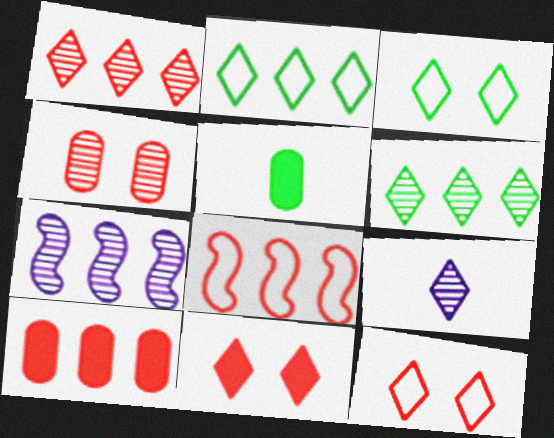[[1, 8, 10], 
[2, 7, 10], 
[2, 9, 11], 
[5, 7, 12]]